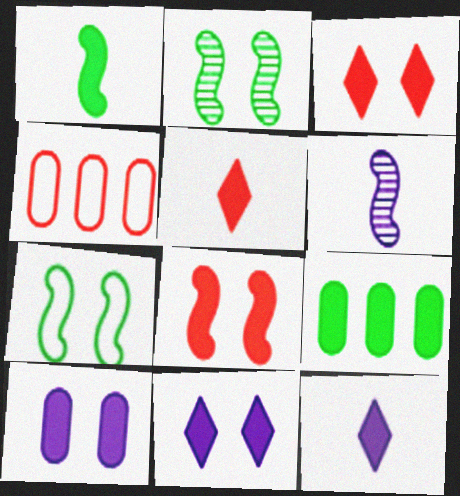[[2, 4, 12], 
[8, 9, 12]]